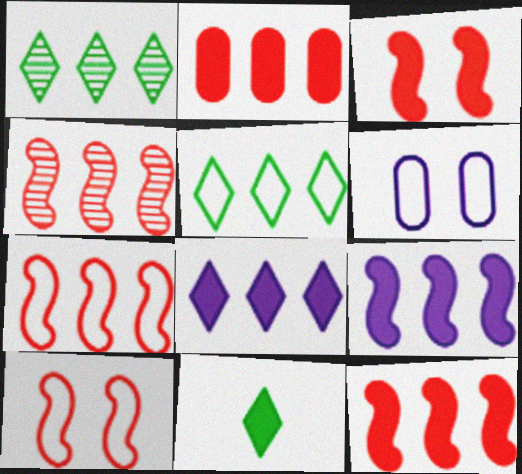[[4, 6, 11], 
[4, 7, 12]]